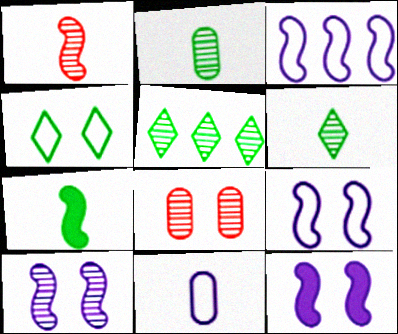[[4, 8, 12], 
[9, 10, 12]]